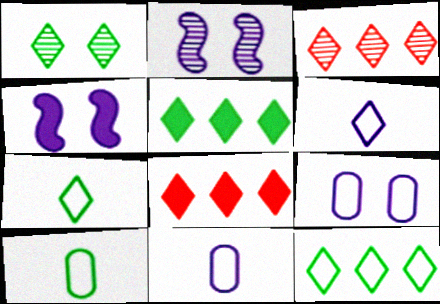[[1, 5, 7], 
[1, 6, 8], 
[2, 8, 10], 
[3, 4, 10]]